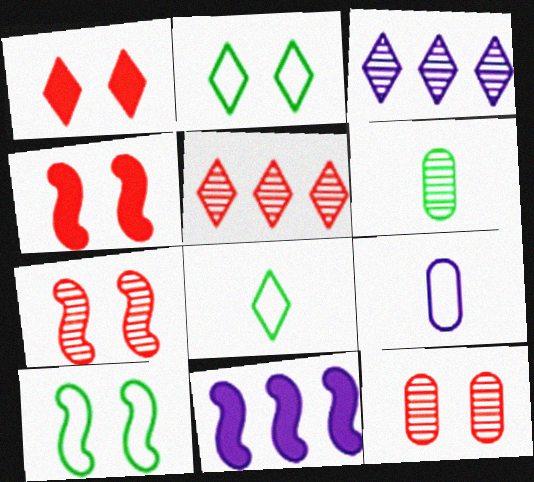[[1, 3, 8], 
[3, 6, 7], 
[8, 11, 12]]